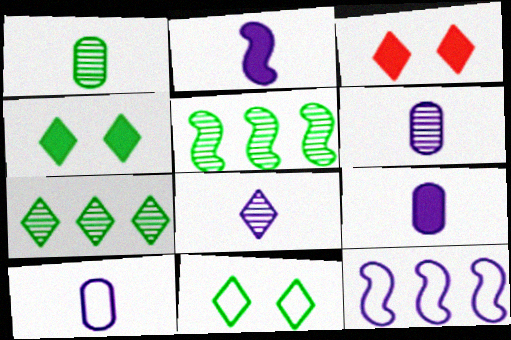[[1, 3, 12], 
[2, 8, 10], 
[3, 5, 10], 
[6, 9, 10]]